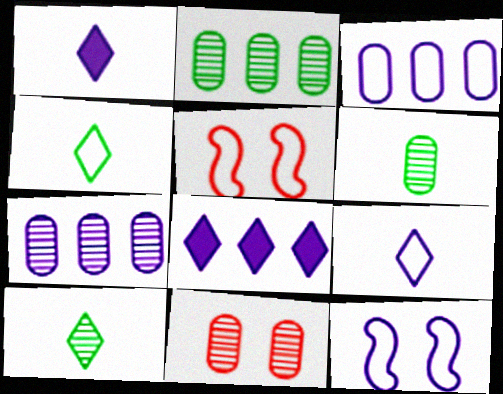[[1, 2, 5], 
[1, 7, 12], 
[3, 4, 5], 
[3, 9, 12], 
[5, 6, 8], 
[6, 7, 11]]